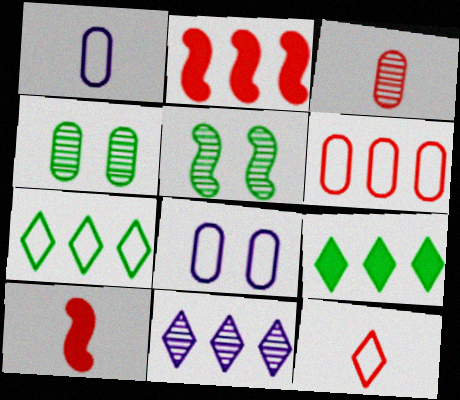[[3, 5, 11], 
[3, 10, 12]]